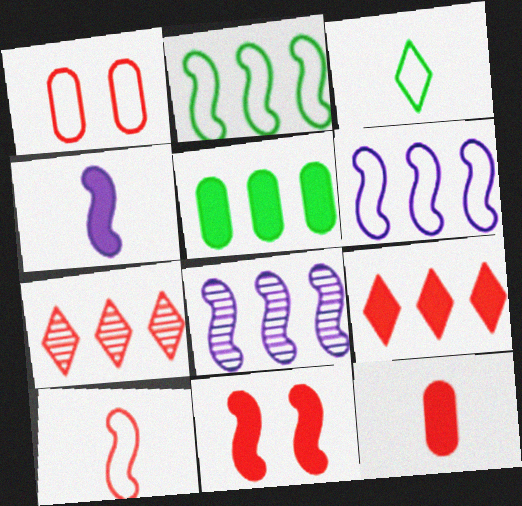[[1, 3, 6], 
[5, 6, 7], 
[9, 11, 12]]